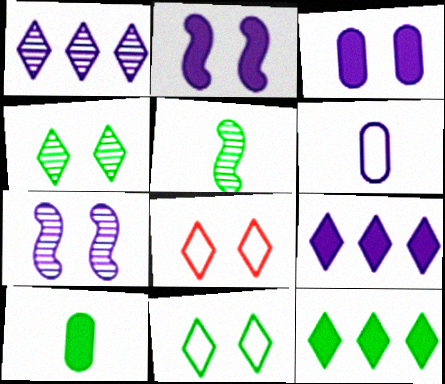[[1, 2, 6], 
[6, 7, 9]]